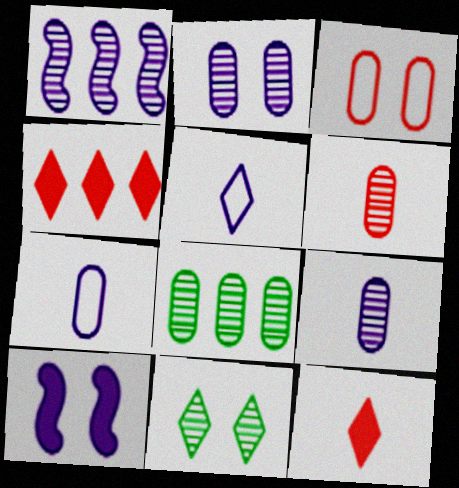[[1, 6, 11], 
[2, 6, 8], 
[3, 10, 11], 
[4, 5, 11]]